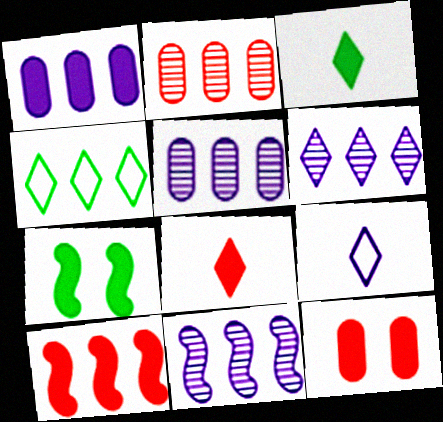[[1, 7, 8], 
[2, 7, 9], 
[4, 5, 10], 
[5, 6, 11], 
[8, 10, 12]]